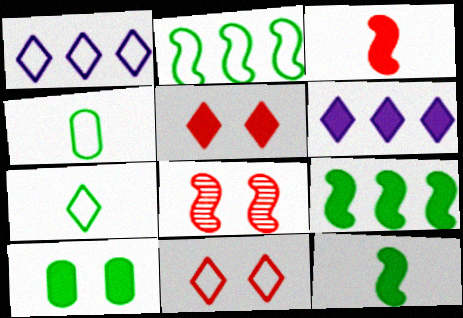[[1, 7, 11], 
[3, 6, 10], 
[4, 6, 8]]